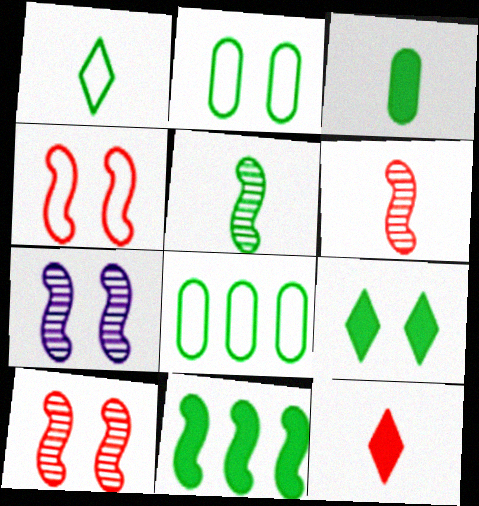[[1, 3, 5], 
[3, 9, 11], 
[5, 8, 9], 
[7, 8, 12]]